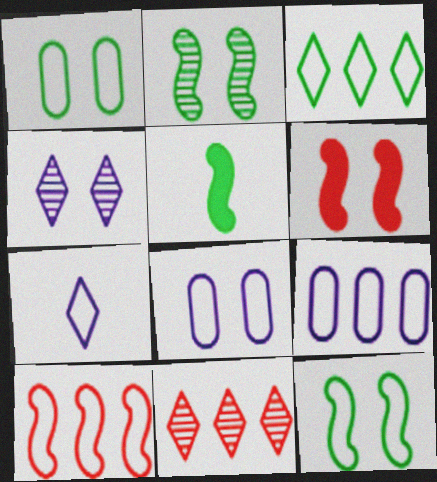[[1, 4, 6], 
[1, 7, 10], 
[3, 9, 10], 
[5, 8, 11]]